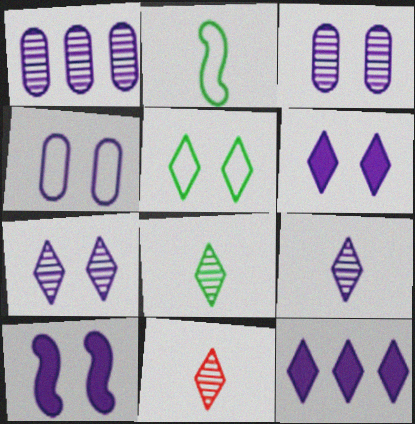[[4, 7, 10], 
[5, 11, 12], 
[8, 9, 11]]